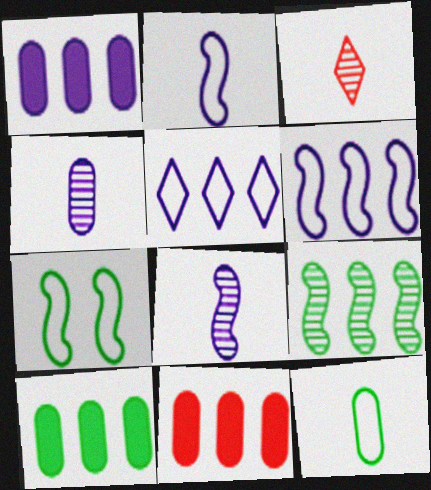[[1, 3, 7], 
[1, 10, 11], 
[5, 9, 11]]